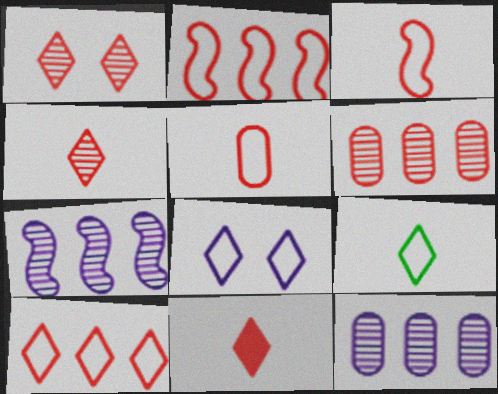[[1, 10, 11], 
[8, 9, 10]]